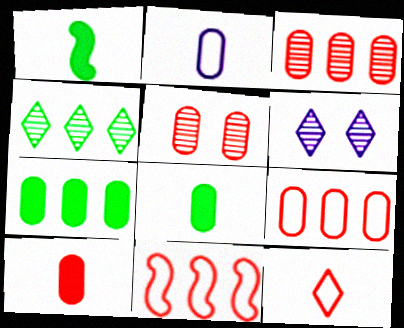[[1, 6, 9], 
[2, 5, 7], 
[5, 9, 10], 
[6, 8, 11]]